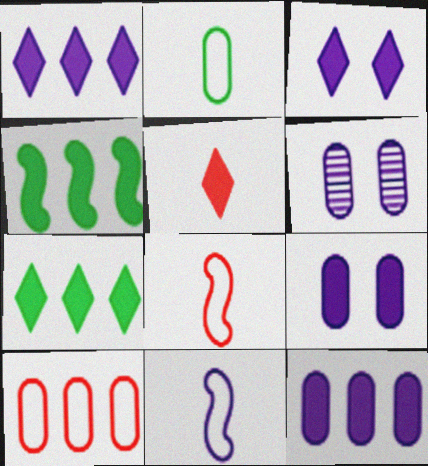[[1, 6, 11], 
[3, 5, 7], 
[4, 5, 9], 
[6, 7, 8]]